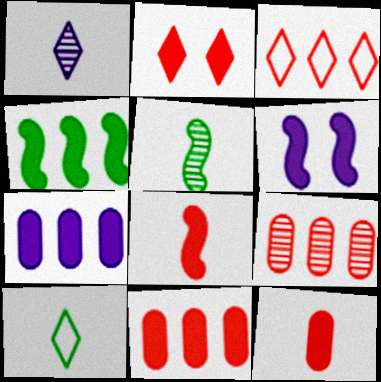[[2, 8, 11], 
[4, 6, 8], 
[6, 9, 10]]